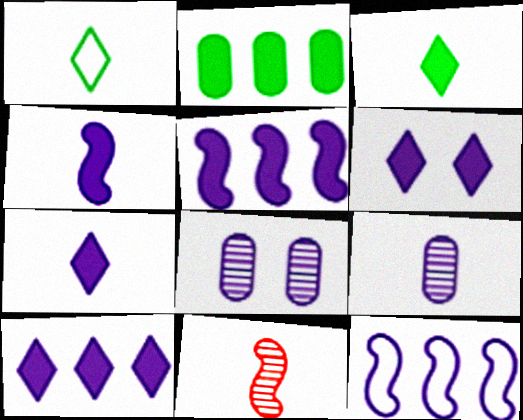[[6, 7, 10], 
[6, 9, 12], 
[7, 8, 12]]